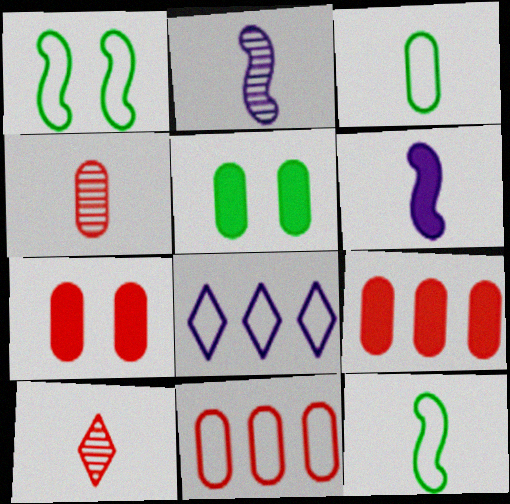[[3, 6, 10], 
[4, 7, 11]]